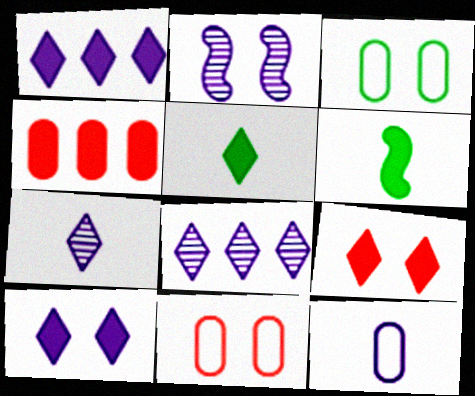[[1, 2, 12], 
[1, 5, 9], 
[2, 3, 9], 
[4, 6, 10], 
[6, 8, 11]]